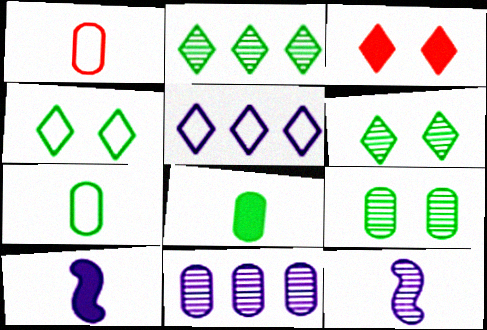[]